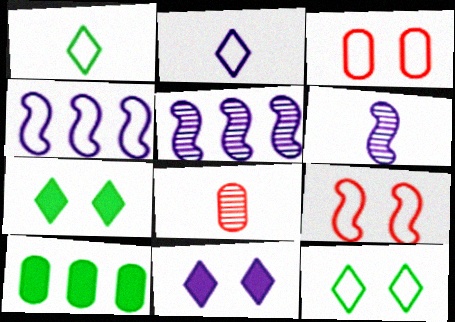[[1, 3, 4], 
[4, 7, 8]]